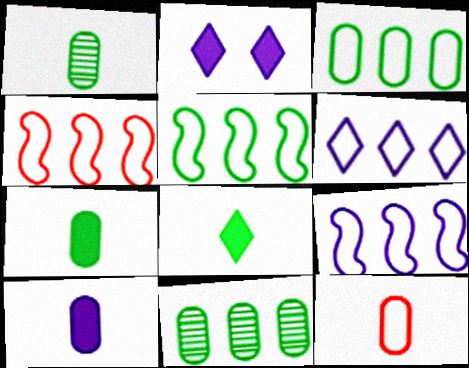[[1, 2, 4], 
[1, 10, 12], 
[3, 4, 6], 
[4, 5, 9]]